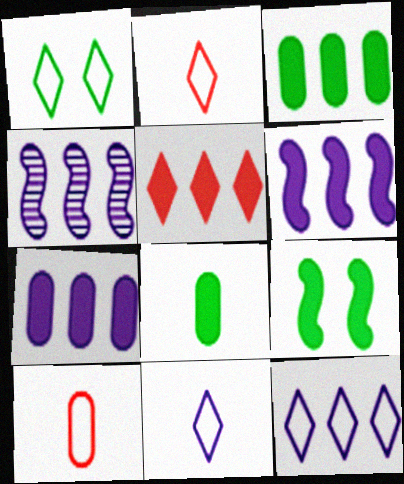[[1, 2, 12], 
[3, 5, 6], 
[4, 7, 12]]